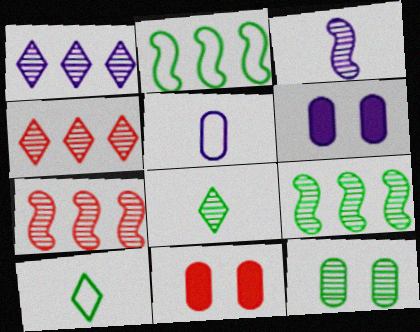[[3, 4, 12], 
[6, 7, 10], 
[8, 9, 12]]